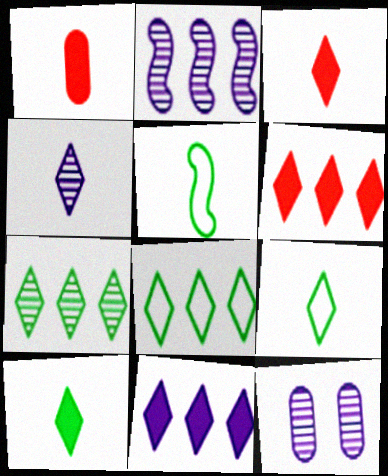[[1, 4, 5], 
[2, 4, 12], 
[3, 4, 9], 
[5, 6, 12]]